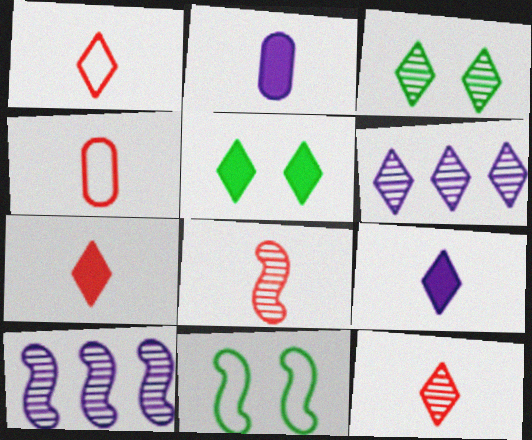[[1, 5, 6], 
[1, 7, 12], 
[3, 6, 12], 
[4, 5, 10], 
[4, 7, 8]]